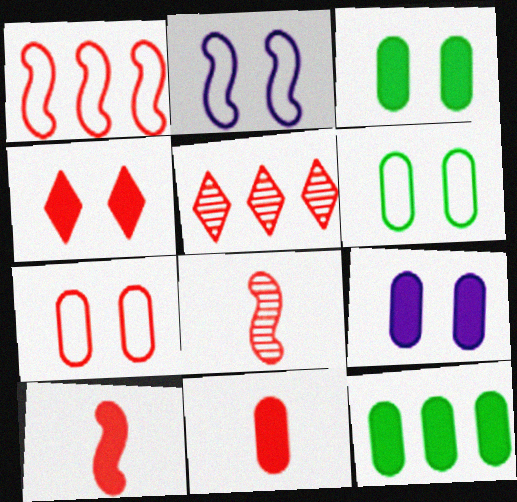[[5, 7, 10], 
[9, 11, 12]]